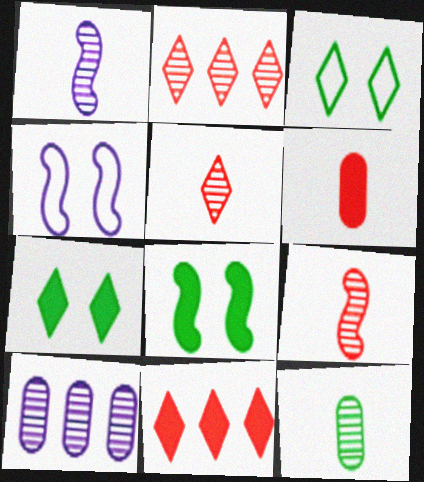[[1, 5, 12], 
[4, 11, 12]]